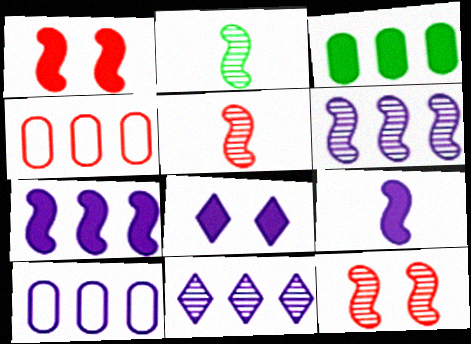[[2, 4, 8], 
[2, 6, 12], 
[7, 10, 11]]